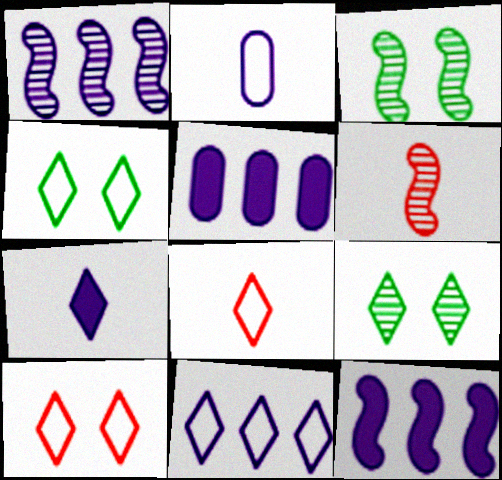[[1, 3, 6], 
[1, 5, 11], 
[3, 5, 8], 
[4, 5, 6], 
[4, 8, 11]]